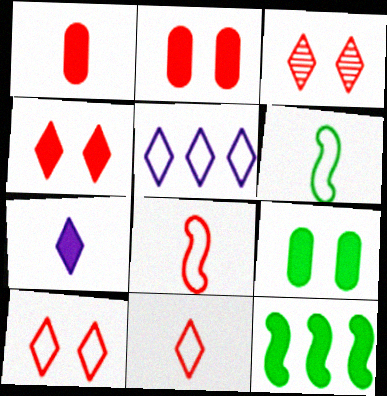[[2, 7, 12], 
[3, 4, 10]]